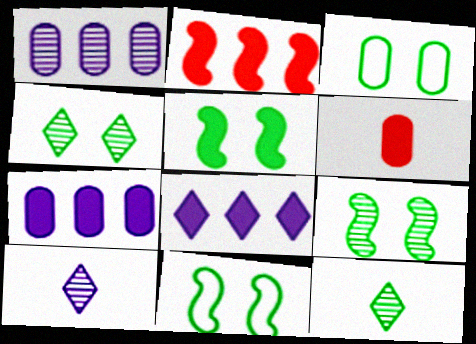[[1, 3, 6], 
[2, 3, 10], 
[3, 4, 5], 
[5, 6, 8], 
[5, 9, 11]]